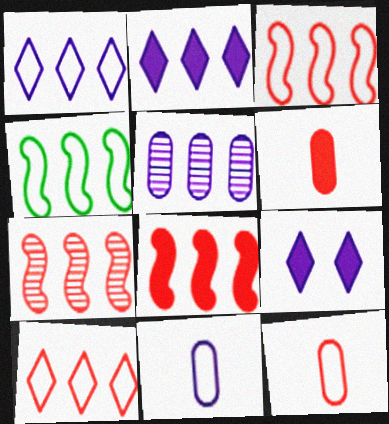[[3, 7, 8]]